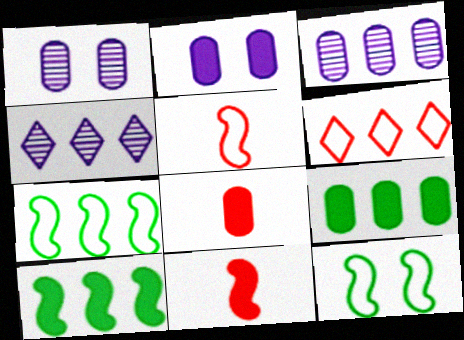[[2, 8, 9], 
[3, 6, 10], 
[4, 8, 12]]